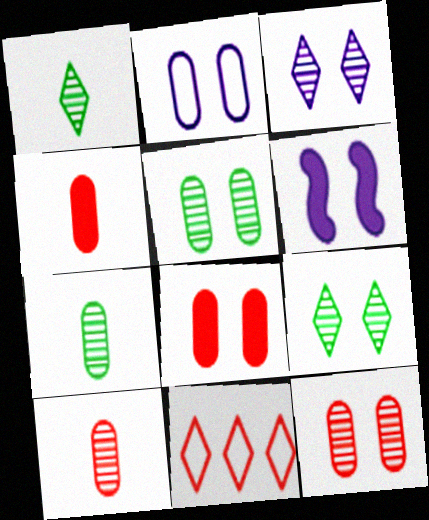[[2, 3, 6], 
[2, 5, 8], 
[6, 7, 11]]